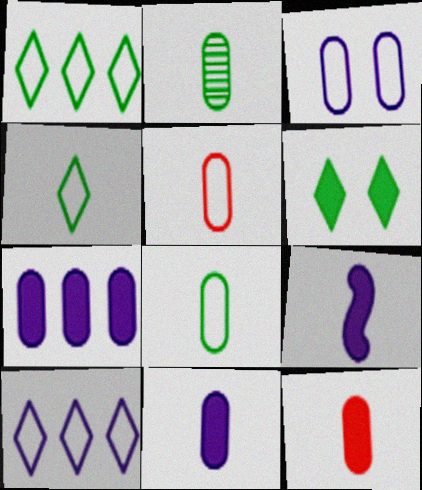[[2, 5, 11]]